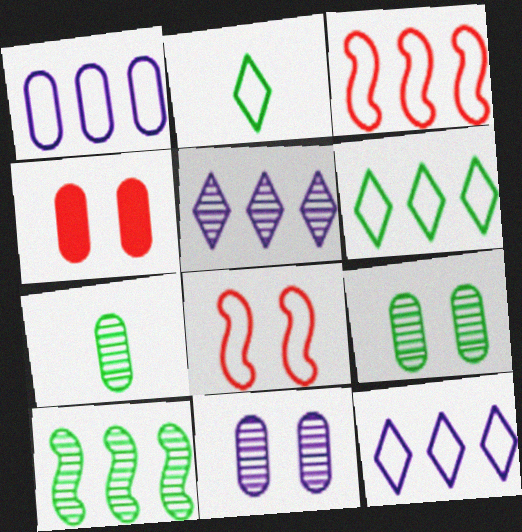[[1, 2, 8], 
[1, 3, 6], 
[1, 4, 7]]